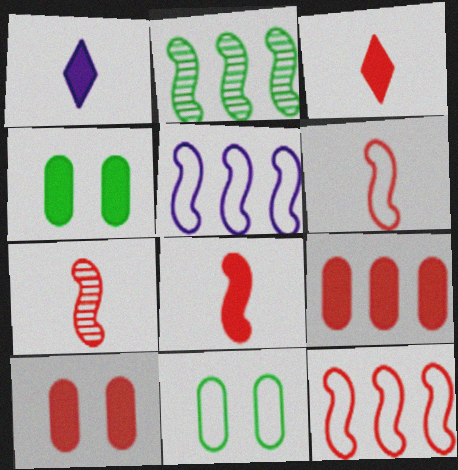[[6, 7, 8]]